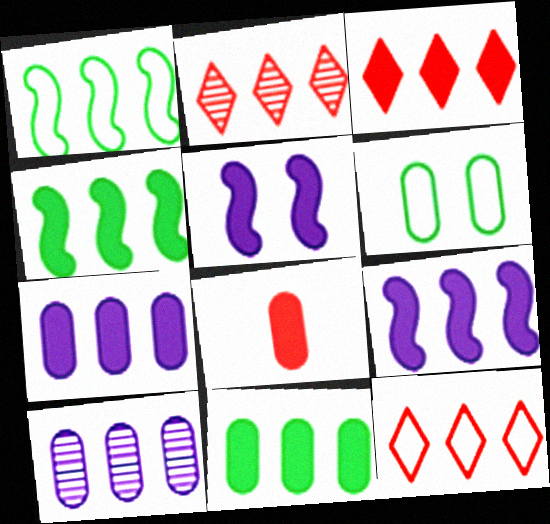[[1, 2, 7], 
[1, 3, 10], 
[2, 3, 12], 
[3, 4, 7], 
[3, 9, 11], 
[4, 10, 12], 
[6, 8, 10]]